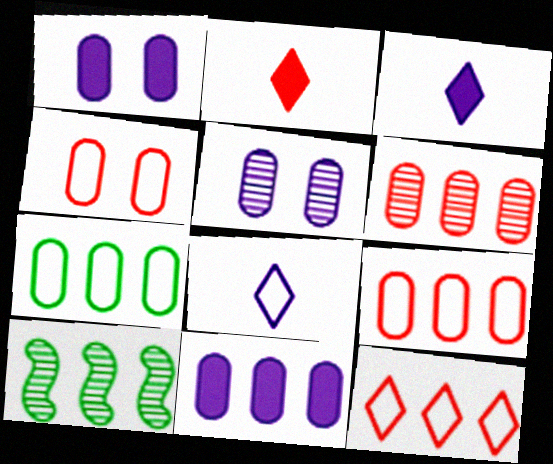[[3, 4, 10], 
[6, 7, 11], 
[10, 11, 12]]